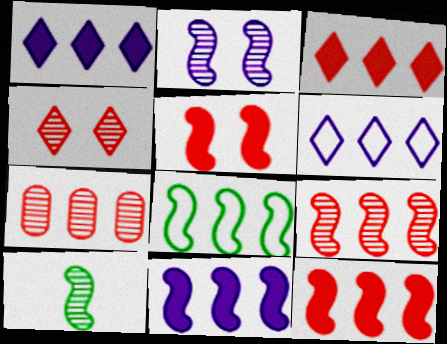[[1, 7, 8], 
[2, 9, 10], 
[8, 9, 11]]